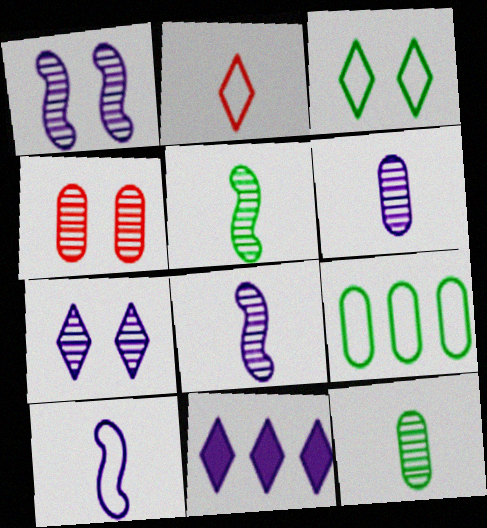[]